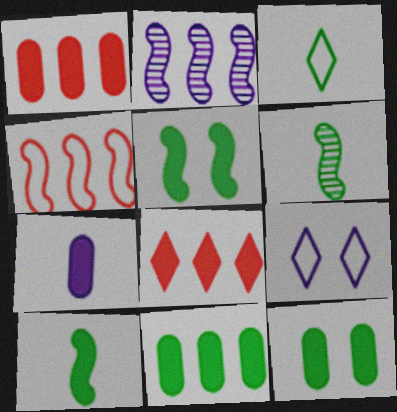[[1, 6, 9], 
[1, 7, 12], 
[2, 7, 9], 
[5, 7, 8]]